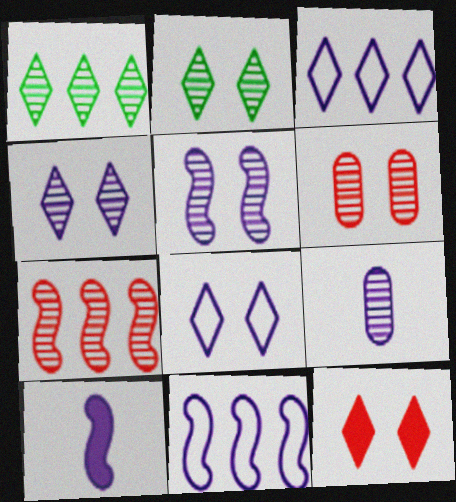[[2, 5, 6], 
[2, 7, 9], 
[2, 8, 12], 
[5, 10, 11]]